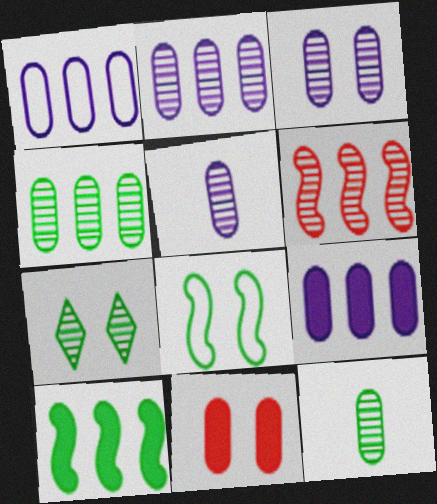[[1, 2, 9], 
[1, 11, 12], 
[2, 3, 5], 
[5, 6, 7]]